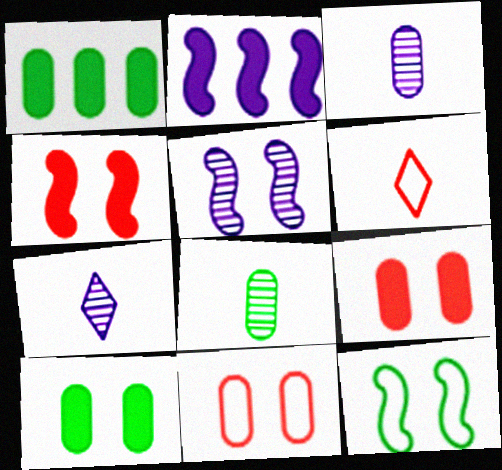[[1, 3, 11], 
[1, 5, 6], 
[4, 5, 12]]